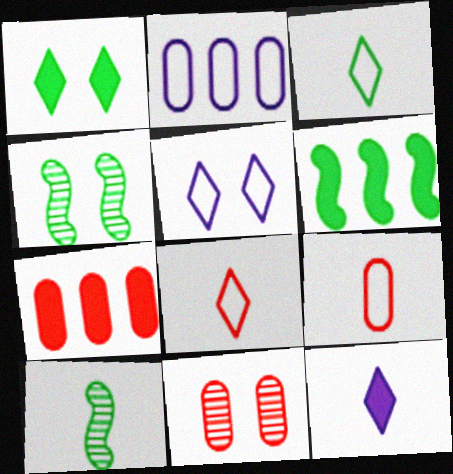[[5, 7, 10], 
[7, 9, 11], 
[9, 10, 12]]